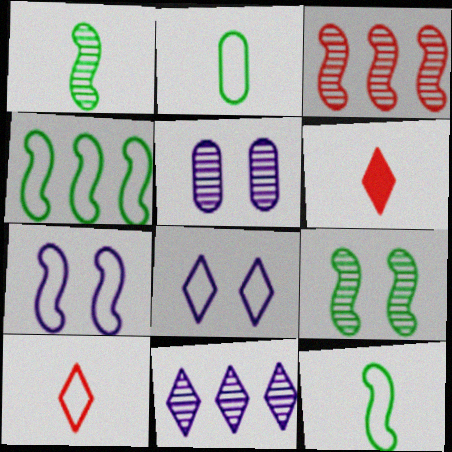[[4, 5, 6]]